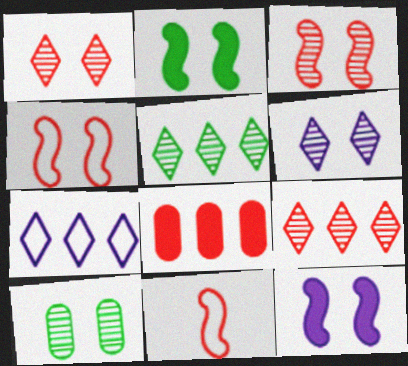[[1, 8, 11], 
[3, 6, 10]]